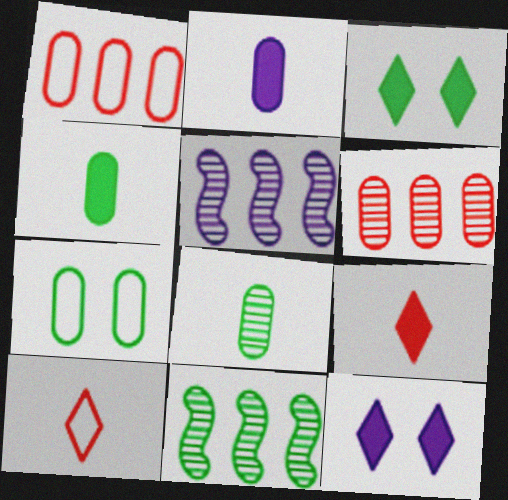[[2, 6, 7], 
[5, 7, 9]]